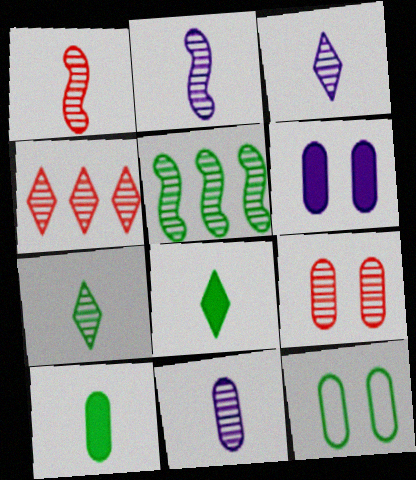[[1, 4, 9], 
[1, 7, 11], 
[2, 3, 11], 
[3, 5, 9], 
[5, 8, 12], 
[6, 9, 12]]